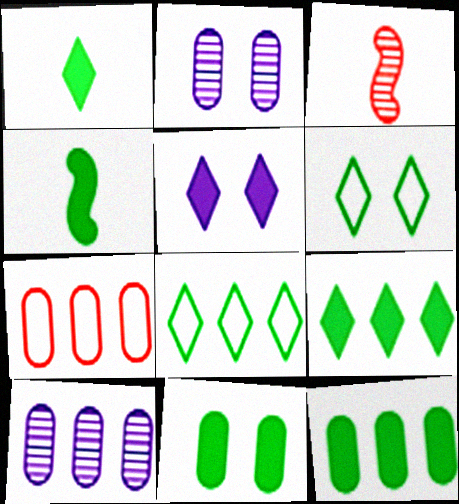[[4, 9, 11], 
[7, 10, 12]]